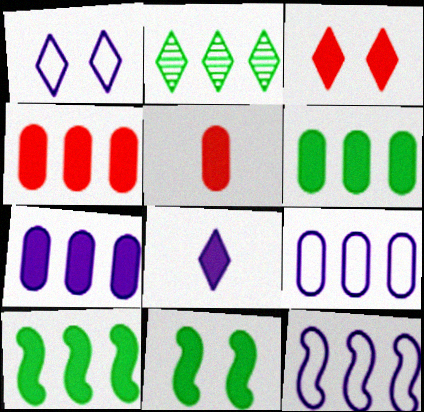[[2, 4, 12], 
[4, 6, 7], 
[4, 8, 11]]